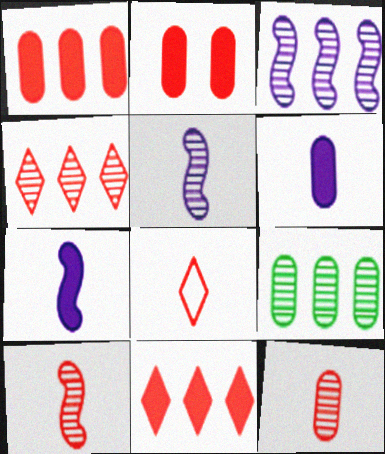[[3, 4, 9]]